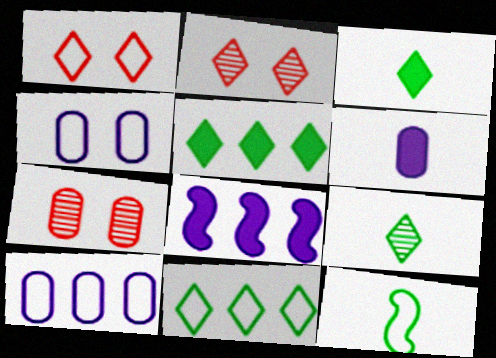[[1, 10, 12]]